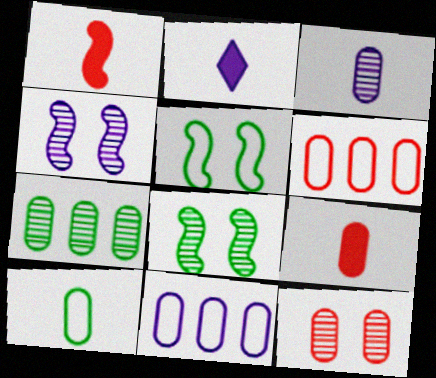[[2, 4, 11], 
[2, 6, 8], 
[3, 7, 12], 
[3, 9, 10], 
[6, 9, 12]]